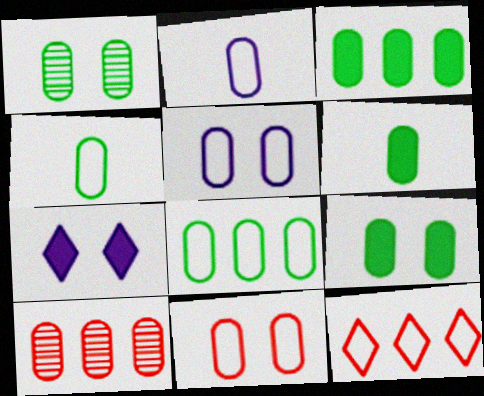[[1, 3, 4], 
[1, 6, 8], 
[2, 8, 11], 
[2, 9, 10], 
[3, 6, 9], 
[5, 6, 10]]